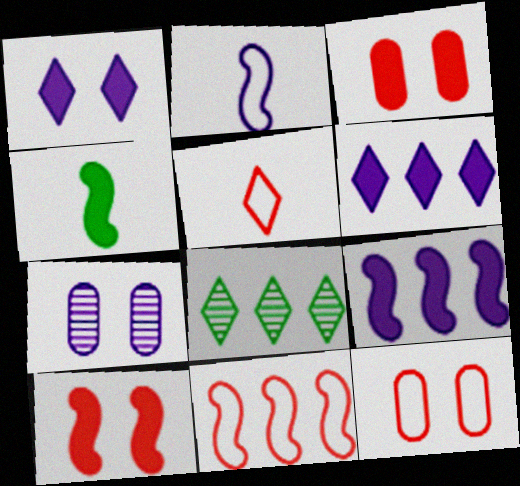[[1, 5, 8], 
[2, 3, 8], 
[2, 6, 7], 
[3, 4, 6], 
[4, 9, 10], 
[5, 11, 12]]